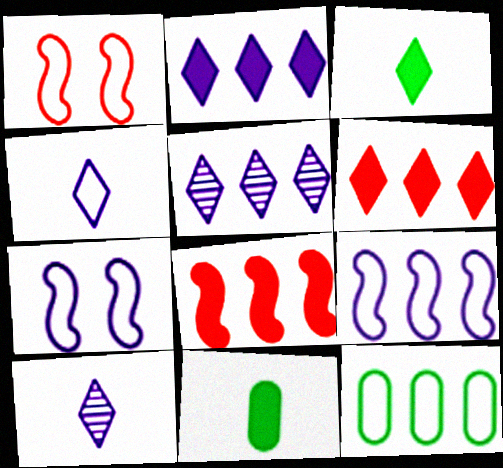[[1, 4, 12], 
[1, 5, 11], 
[5, 8, 12]]